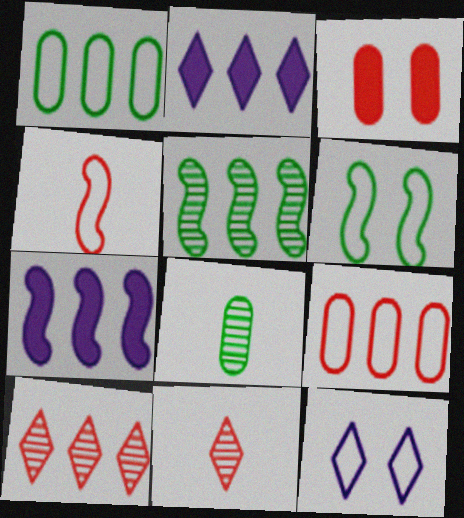[[1, 4, 12], 
[1, 7, 10], 
[2, 5, 9], 
[3, 4, 10]]